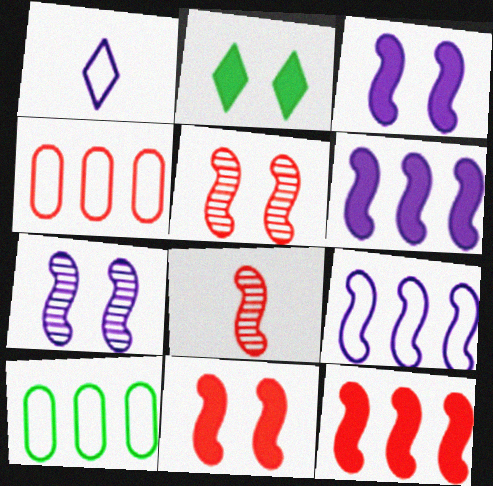[]